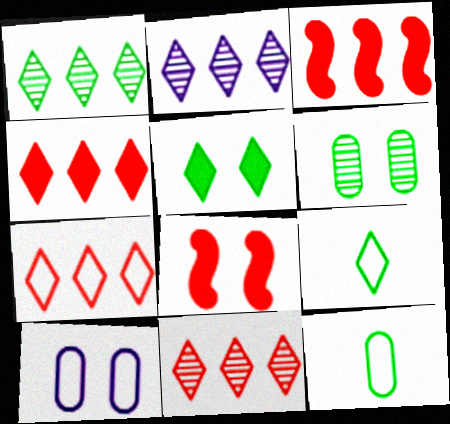[[1, 2, 11], 
[1, 5, 9], 
[2, 8, 12], 
[4, 7, 11]]